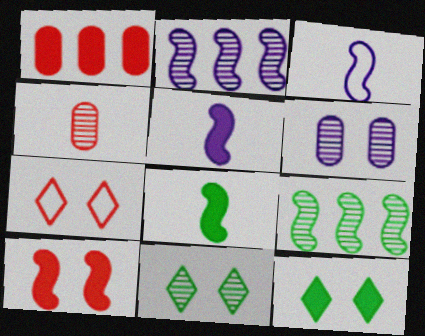[[1, 3, 11], 
[1, 5, 12], 
[2, 4, 11], 
[3, 9, 10]]